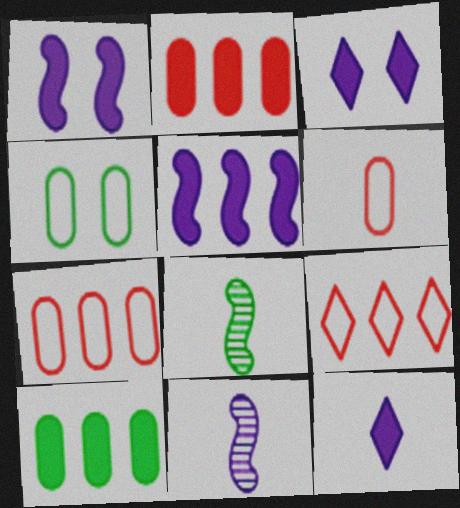[[3, 7, 8], 
[6, 8, 12]]